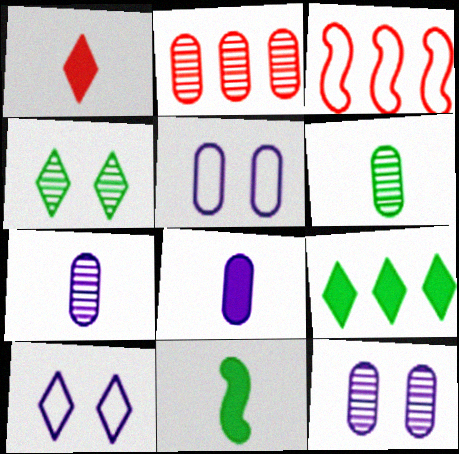[[1, 8, 11], 
[2, 6, 12], 
[2, 10, 11], 
[3, 4, 8]]